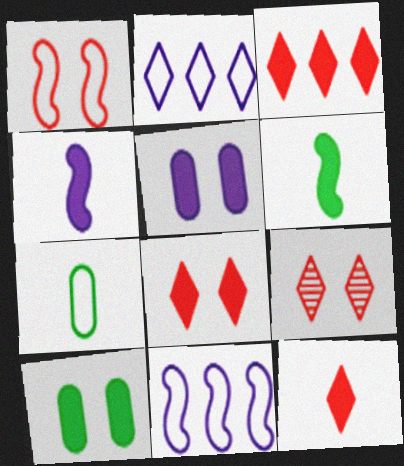[[1, 2, 7], 
[3, 4, 10], 
[3, 5, 6], 
[3, 8, 12]]